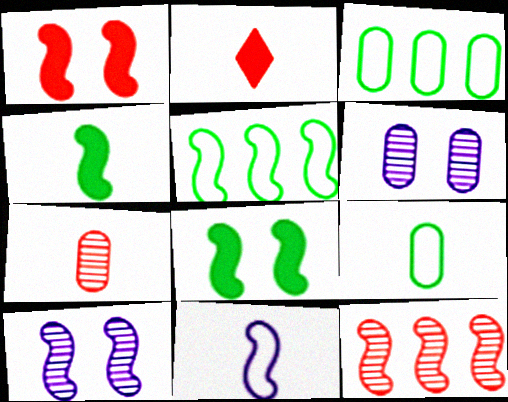[[2, 3, 10], 
[2, 5, 6], 
[8, 11, 12]]